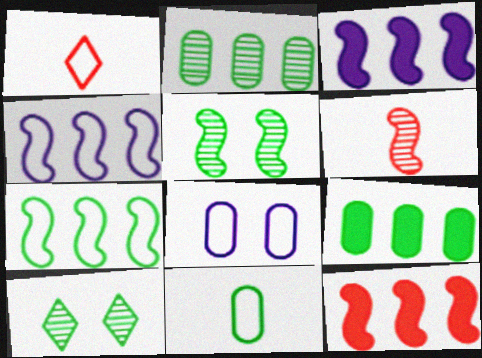[[1, 7, 8]]